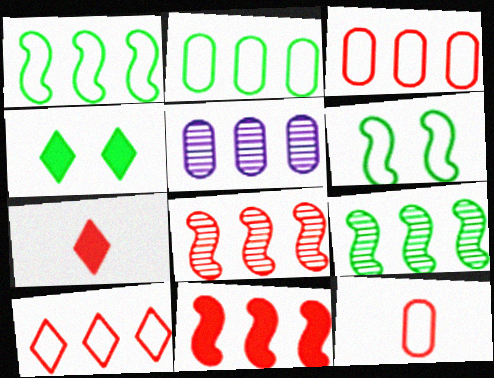[[5, 6, 7]]